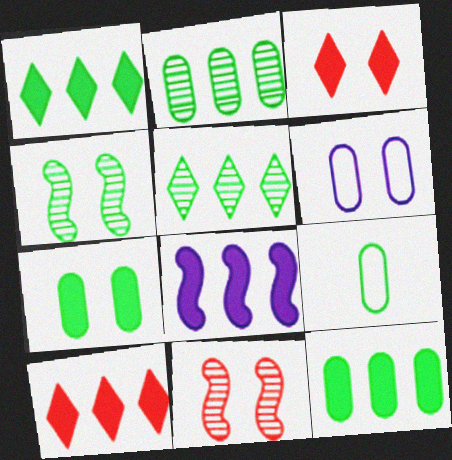[[1, 4, 9], 
[2, 7, 9], 
[3, 4, 6], 
[8, 10, 12]]